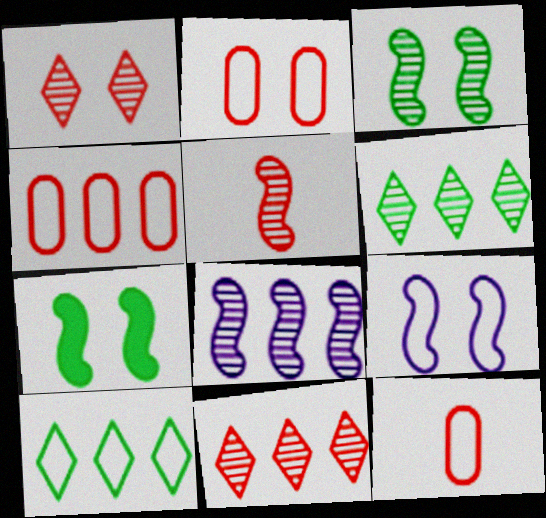[[2, 4, 12], 
[3, 5, 8], 
[9, 10, 12]]